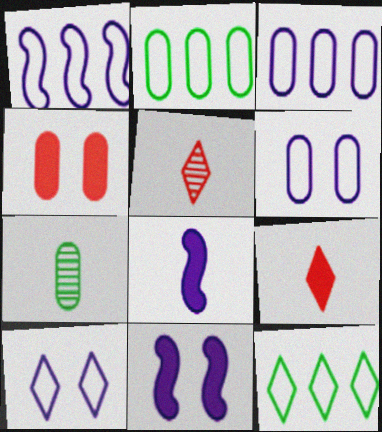[[2, 5, 11], 
[3, 4, 7]]